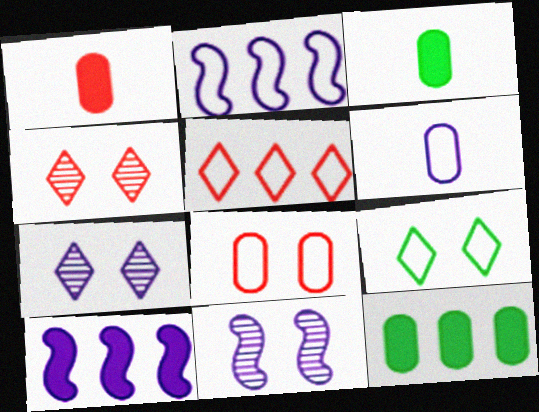[[2, 3, 4], 
[3, 5, 11], 
[6, 7, 10]]